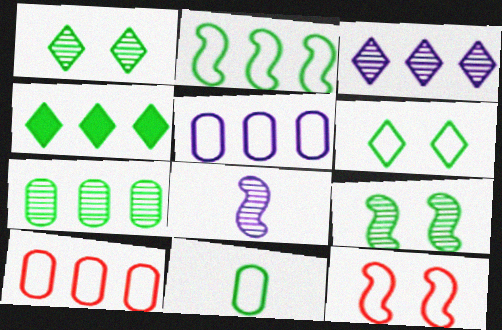[[2, 4, 7], 
[2, 6, 11], 
[4, 9, 11]]